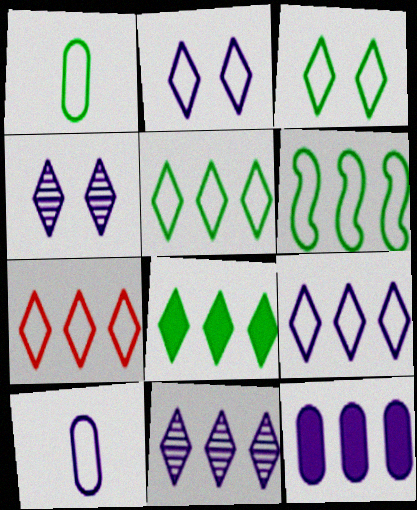[[1, 3, 6], 
[5, 7, 9], 
[7, 8, 11]]